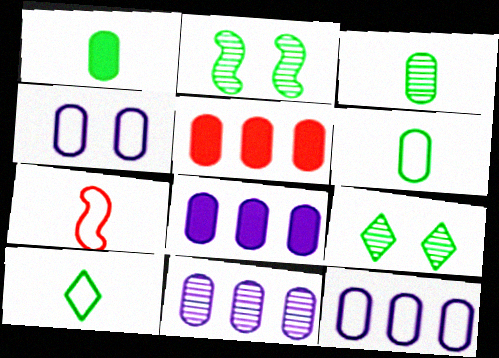[[1, 3, 6], 
[3, 4, 5], 
[7, 8, 9], 
[8, 11, 12]]